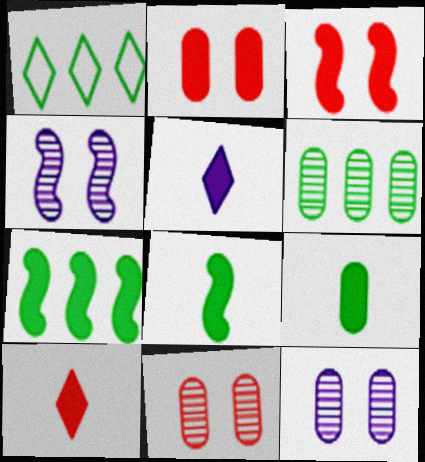[[1, 6, 7], 
[2, 5, 7]]